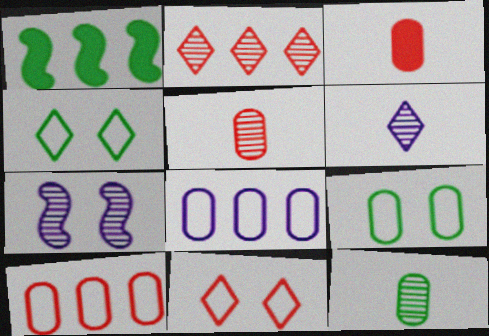[[1, 2, 8], 
[1, 4, 12], 
[2, 7, 12]]